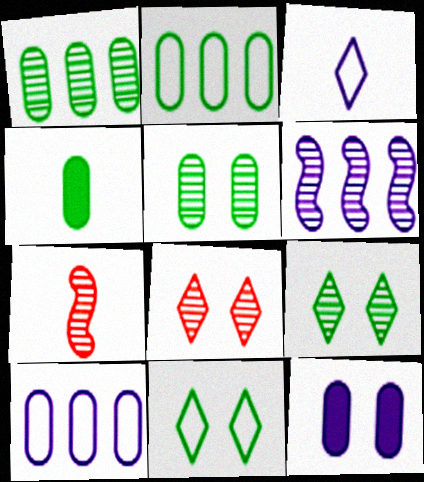[[2, 4, 5], 
[3, 4, 7], 
[3, 6, 12]]